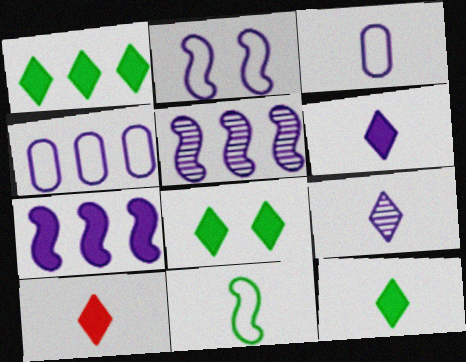[[1, 8, 12], 
[6, 10, 12]]